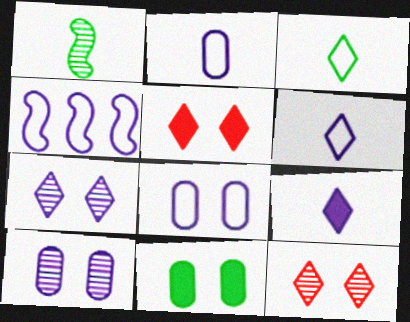[[4, 6, 8], 
[4, 9, 10]]